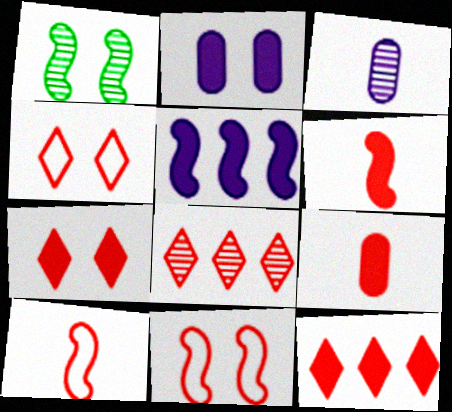[[1, 2, 4], 
[1, 3, 8], 
[1, 5, 10], 
[8, 9, 11]]